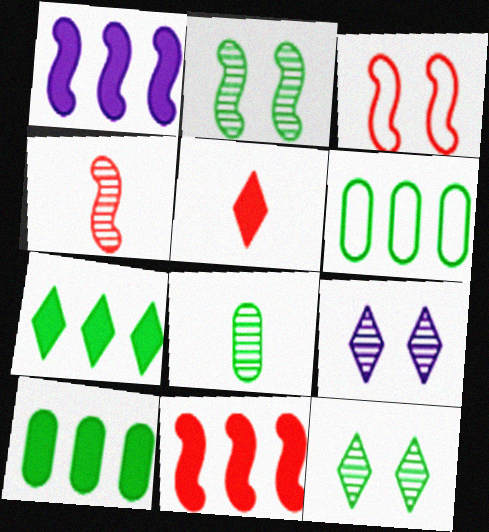[[3, 4, 11]]